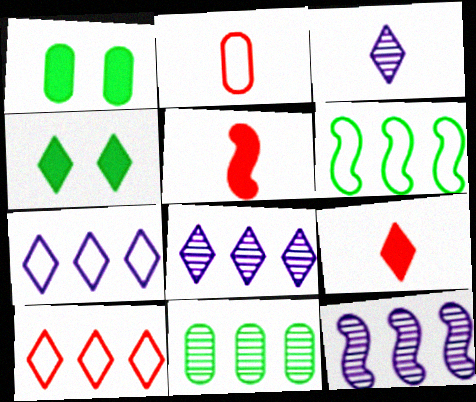[[2, 4, 12], 
[3, 4, 10]]